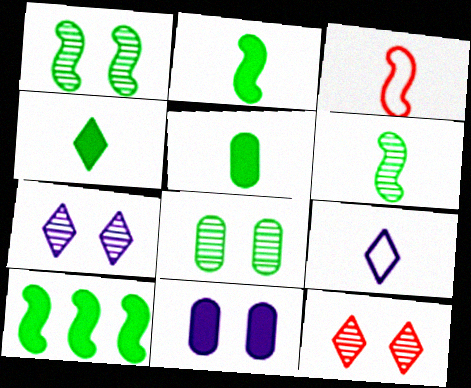[[2, 4, 5]]